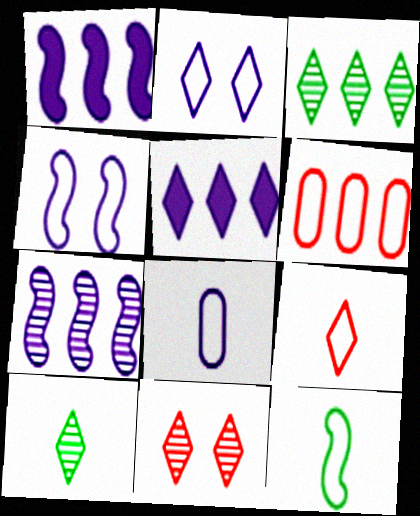[[1, 3, 6], 
[2, 6, 12], 
[8, 9, 12]]